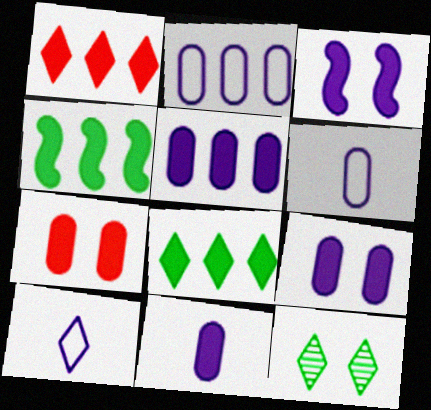[[1, 4, 5], 
[1, 10, 12], 
[5, 9, 11]]